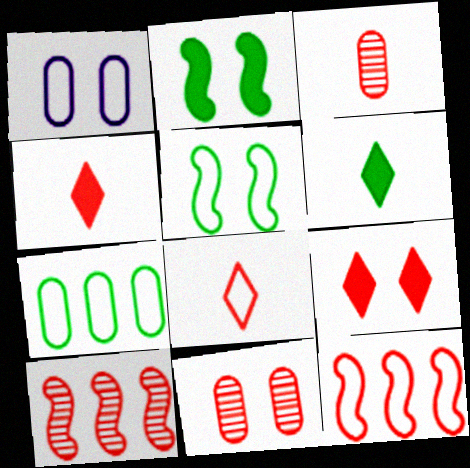[[1, 6, 10], 
[3, 9, 12], 
[4, 11, 12]]